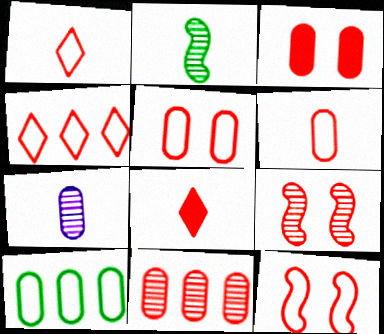[[3, 6, 11], 
[3, 7, 10], 
[4, 6, 12], 
[8, 11, 12]]